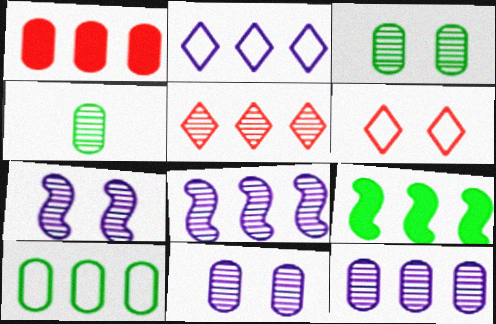[[1, 10, 12], 
[4, 5, 7]]